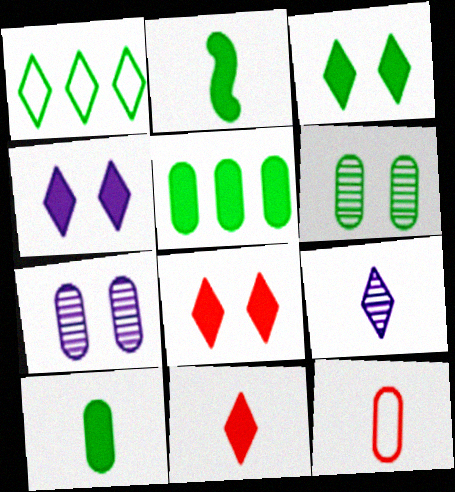[[1, 2, 6], 
[1, 8, 9], 
[2, 3, 5], 
[2, 9, 12], 
[3, 4, 8], 
[5, 7, 12]]